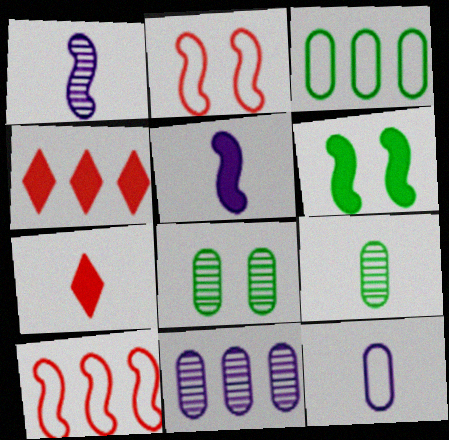[[1, 6, 10]]